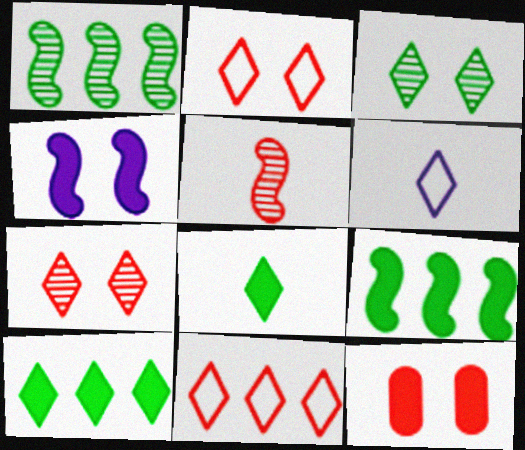[[1, 6, 12], 
[5, 11, 12], 
[6, 7, 10]]